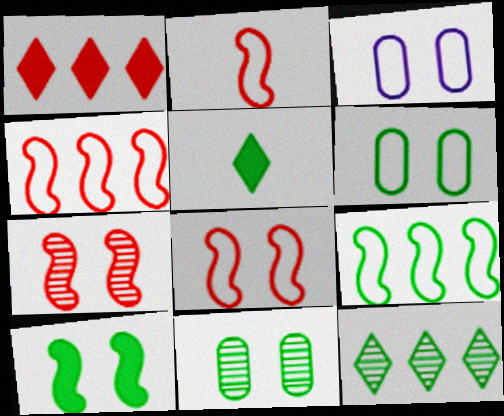[[2, 4, 8], 
[5, 9, 11]]